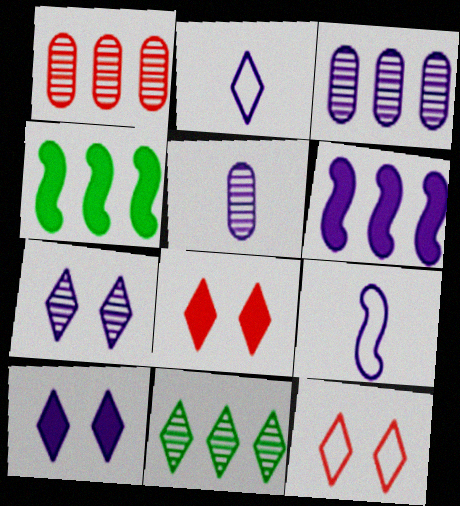[[2, 8, 11], 
[3, 9, 10], 
[4, 5, 12]]